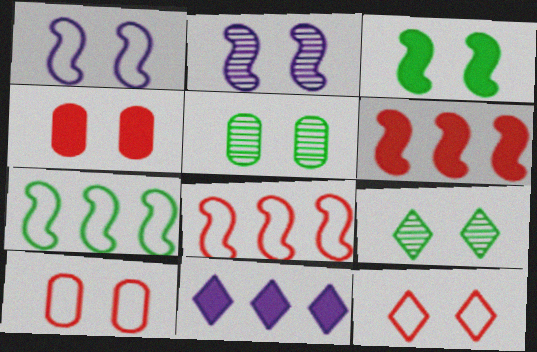[[1, 4, 9]]